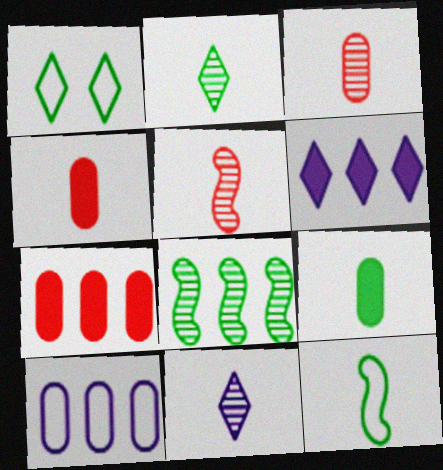[[1, 8, 9], 
[2, 9, 12], 
[4, 11, 12]]